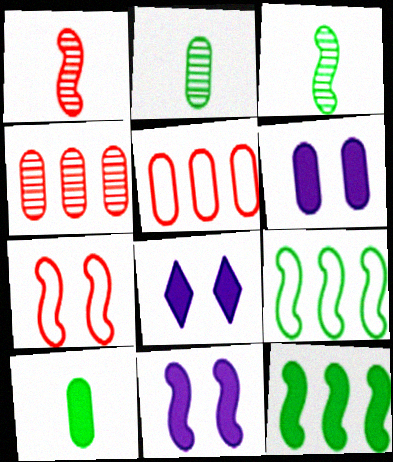[[1, 9, 11], 
[2, 5, 6], 
[3, 5, 8], 
[6, 8, 11]]